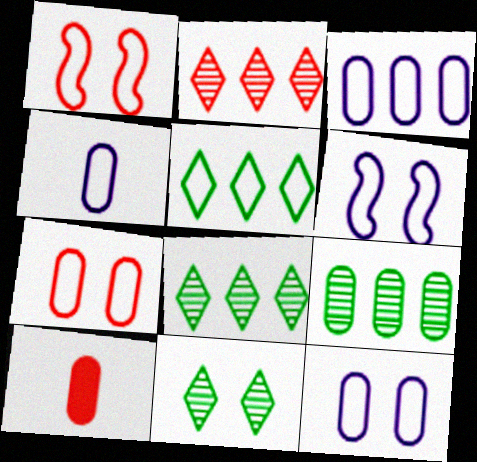[[1, 2, 10], 
[1, 4, 5], 
[3, 4, 12], 
[6, 8, 10], 
[9, 10, 12]]